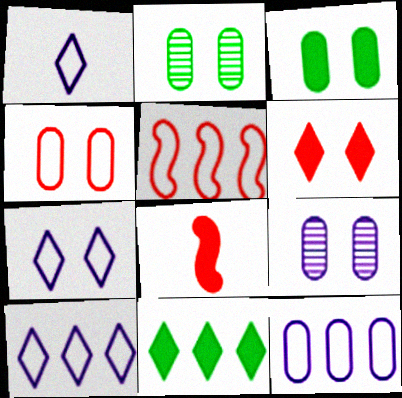[[1, 7, 10], 
[2, 8, 10], 
[3, 4, 9]]